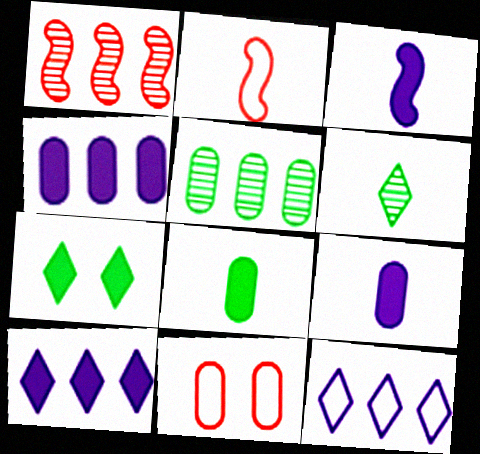[[2, 6, 9], 
[5, 9, 11]]